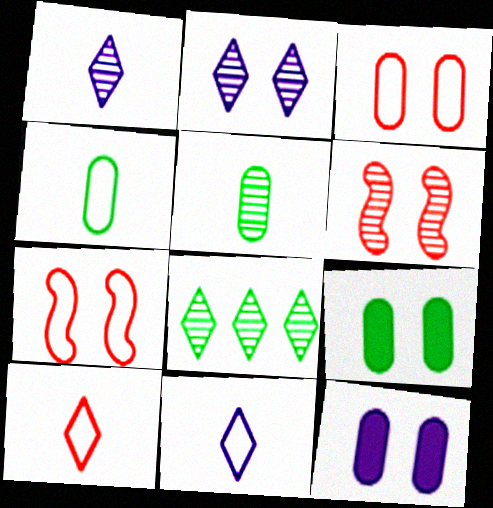[[2, 7, 9]]